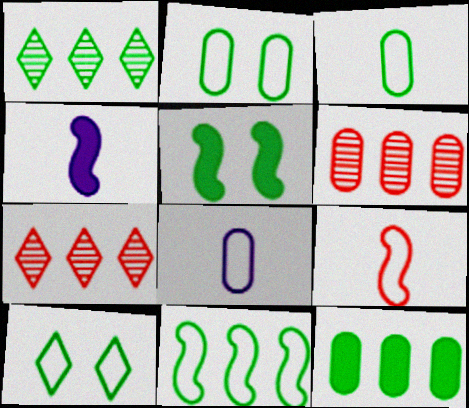[[1, 3, 5], 
[1, 11, 12], 
[2, 4, 7], 
[3, 10, 11], 
[4, 6, 10], 
[5, 7, 8]]